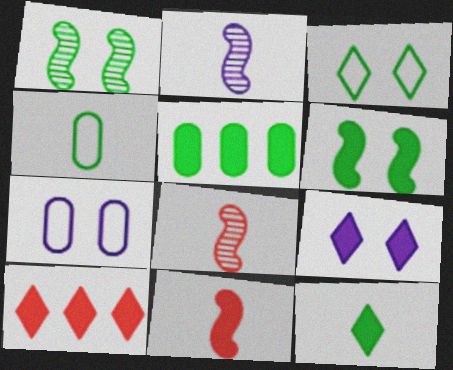[[5, 6, 12], 
[5, 9, 11], 
[9, 10, 12]]